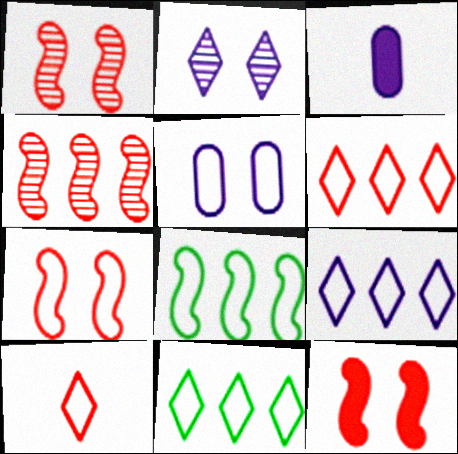[[1, 3, 11], 
[1, 7, 12], 
[5, 8, 10], 
[6, 9, 11]]